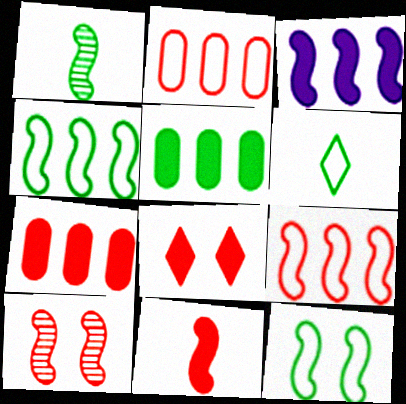[[7, 8, 11], 
[9, 10, 11]]